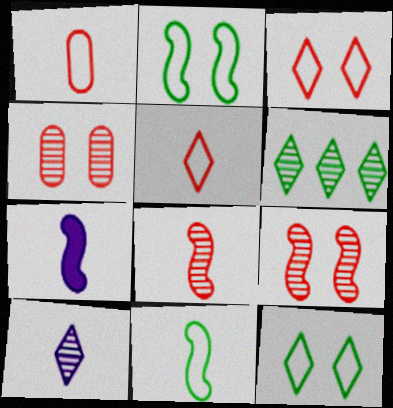[[7, 8, 11]]